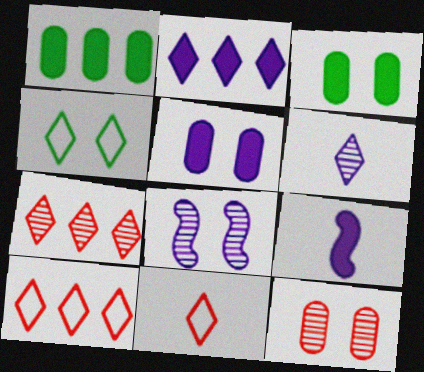[[1, 8, 11], 
[2, 5, 9]]